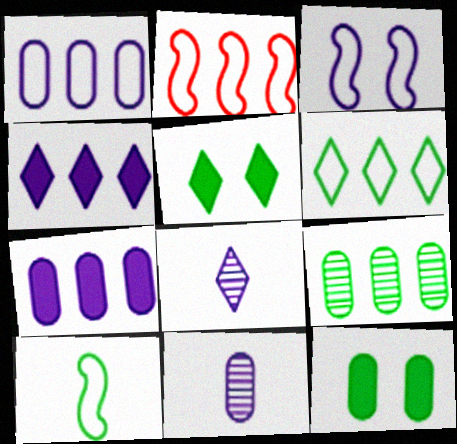[[1, 2, 6], 
[2, 3, 10], 
[2, 4, 9], 
[2, 5, 11], 
[2, 8, 12], 
[3, 4, 11], 
[3, 7, 8], 
[5, 9, 10]]